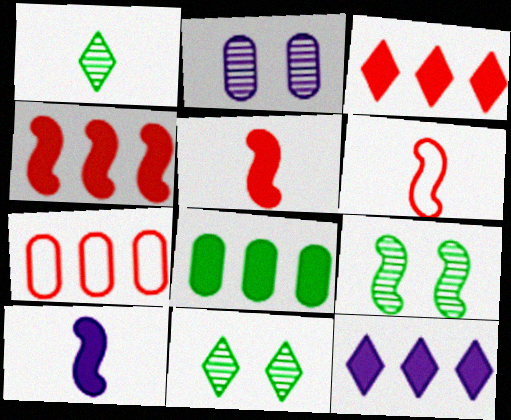[[4, 8, 12], 
[7, 10, 11]]